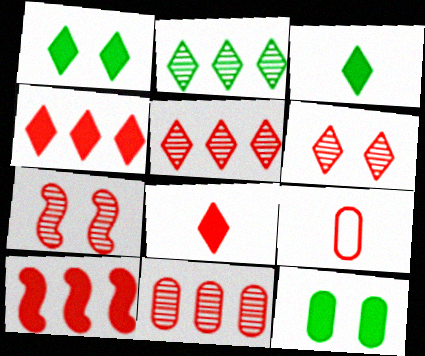[[4, 7, 9], 
[6, 9, 10]]